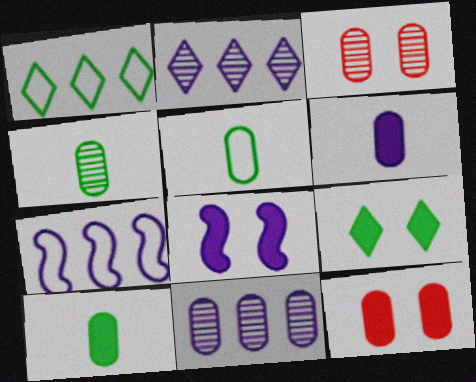[[3, 4, 11], 
[4, 5, 10], 
[5, 11, 12], 
[8, 9, 12]]